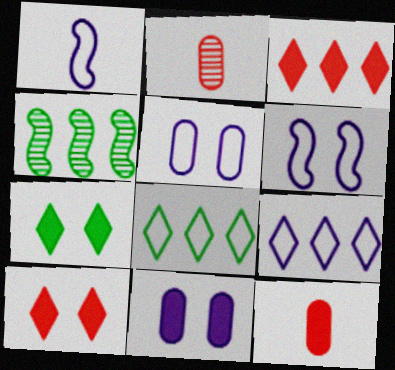[[1, 5, 9]]